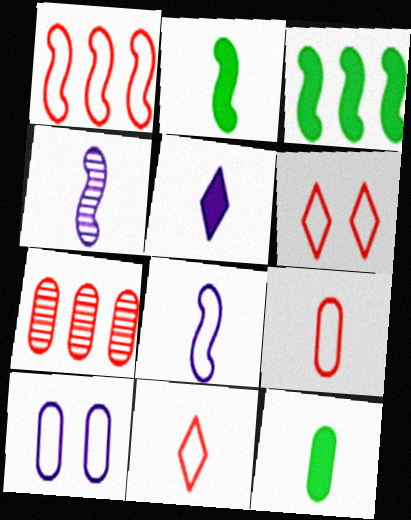[[1, 6, 9], 
[4, 11, 12], 
[7, 10, 12]]